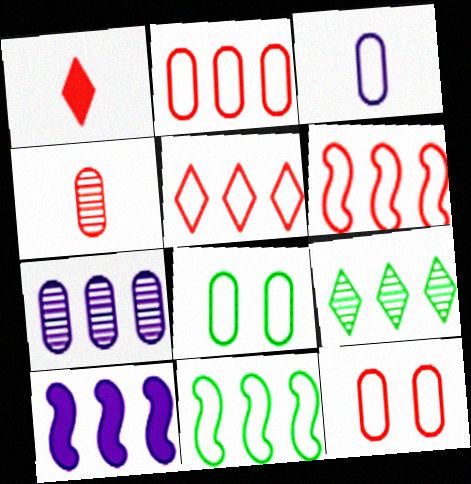[[2, 3, 8], 
[2, 5, 6], 
[2, 9, 10]]